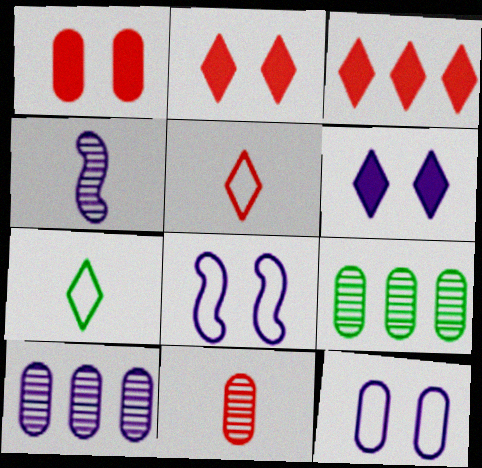[]